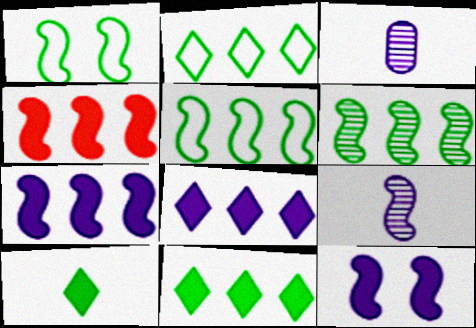[[1, 4, 9]]